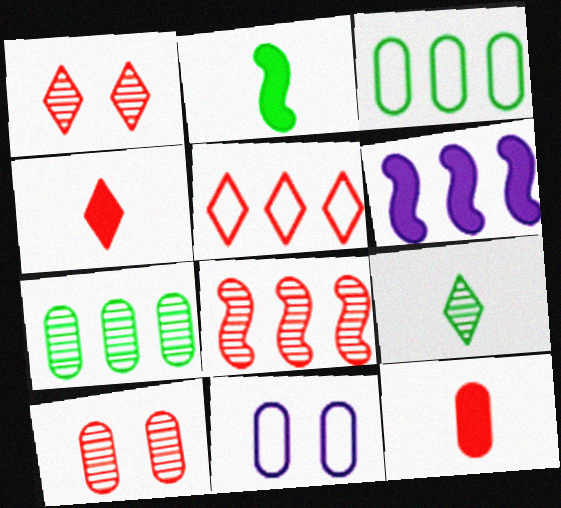[[1, 4, 5], 
[5, 6, 7], 
[7, 11, 12]]